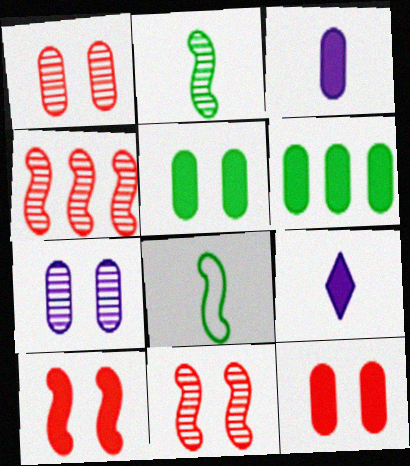[[3, 6, 12], 
[6, 9, 10]]